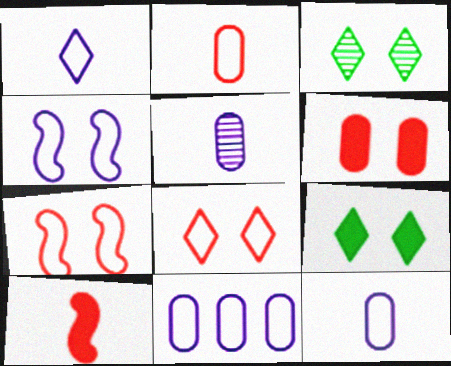[[1, 4, 11], 
[3, 4, 6], 
[3, 10, 11]]